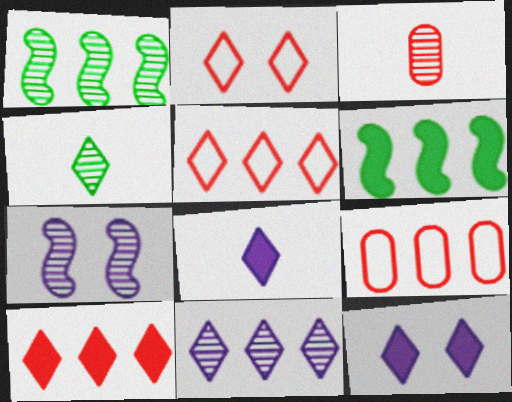[[4, 5, 12], 
[6, 9, 11]]